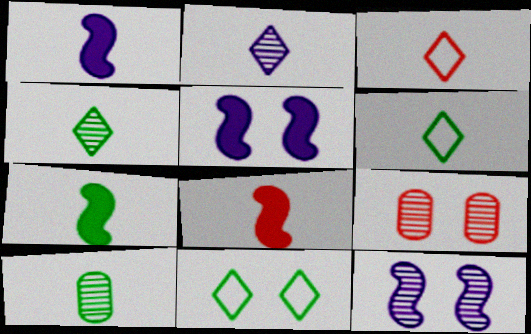[[1, 3, 10], 
[1, 7, 8], 
[5, 9, 11], 
[6, 7, 10]]